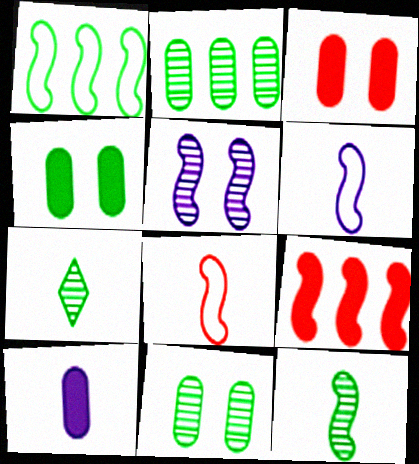[[1, 4, 7], 
[7, 8, 10]]